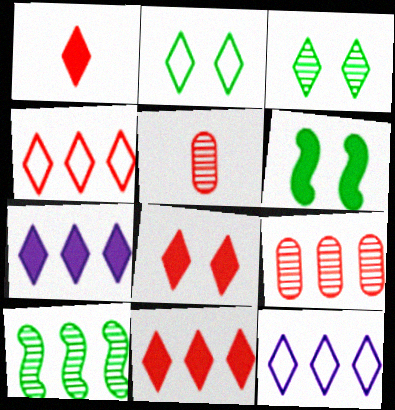[[1, 3, 12], 
[1, 8, 11], 
[5, 6, 12]]